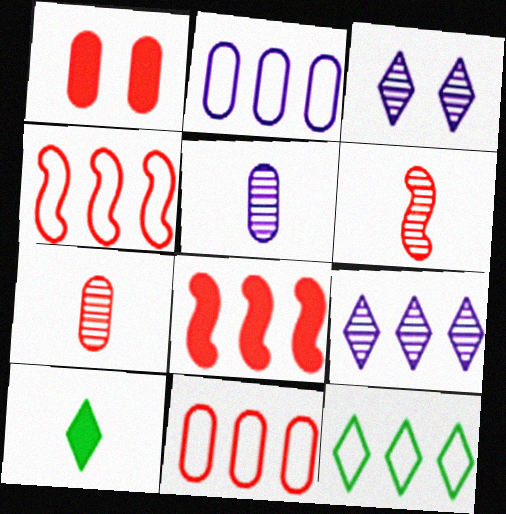[[1, 7, 11], 
[2, 4, 12]]